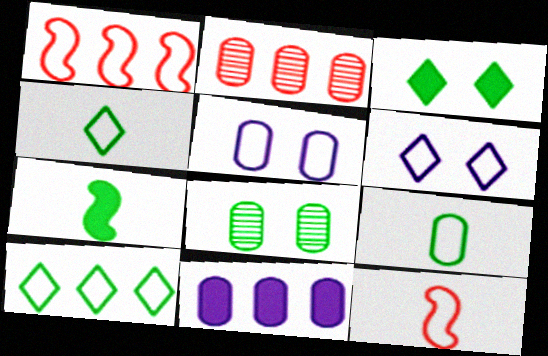[[1, 4, 5], 
[1, 6, 9], 
[2, 6, 7], 
[5, 10, 12], 
[7, 8, 10]]